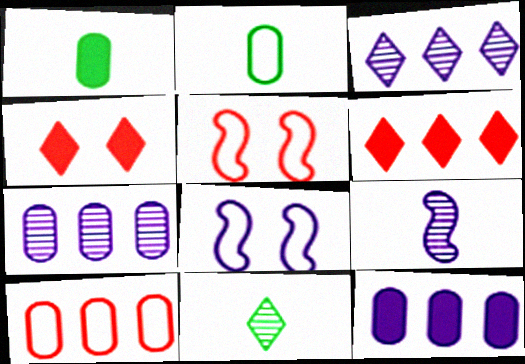[[1, 3, 5], 
[5, 11, 12]]